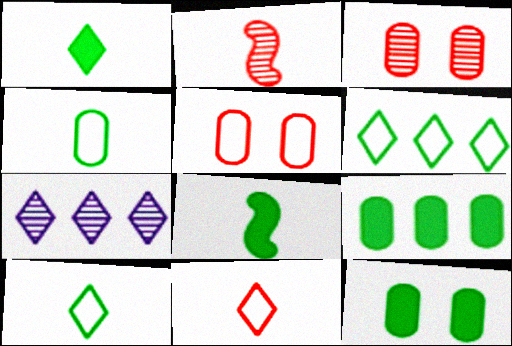[[5, 7, 8]]